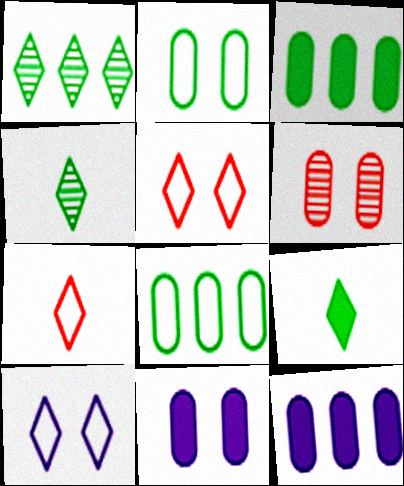[[2, 6, 11]]